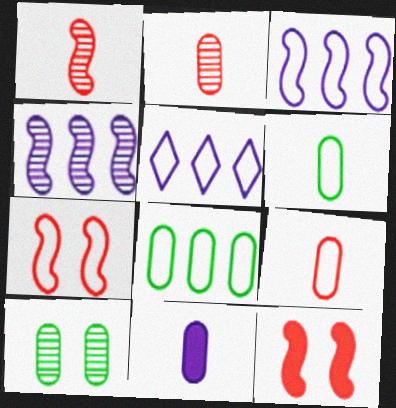[[2, 6, 11], 
[5, 6, 7]]